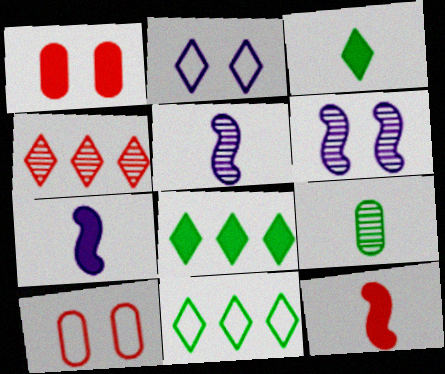[[1, 5, 11], 
[1, 7, 8], 
[2, 3, 4], 
[4, 6, 9], 
[4, 10, 12], 
[5, 8, 10]]